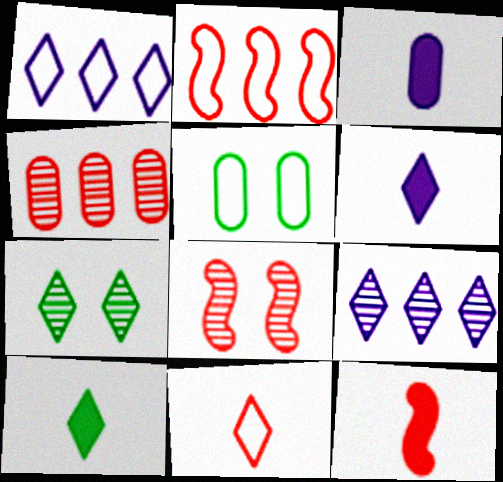[[2, 3, 7], 
[2, 8, 12], 
[3, 4, 5], 
[3, 10, 12], 
[5, 9, 12]]